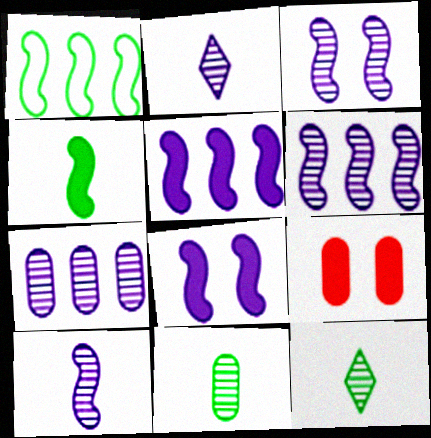[[1, 2, 9], 
[2, 3, 7], 
[3, 6, 10]]